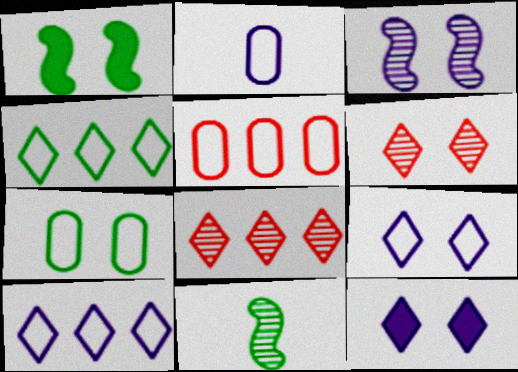[[1, 2, 8], 
[2, 5, 7], 
[5, 11, 12]]